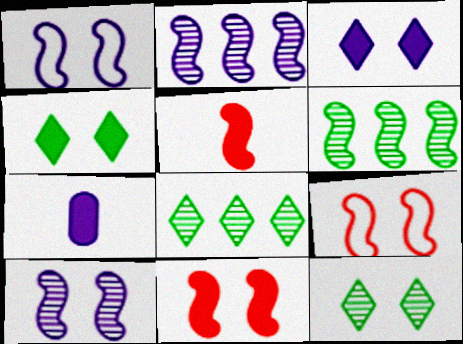[[1, 5, 6], 
[7, 8, 9]]